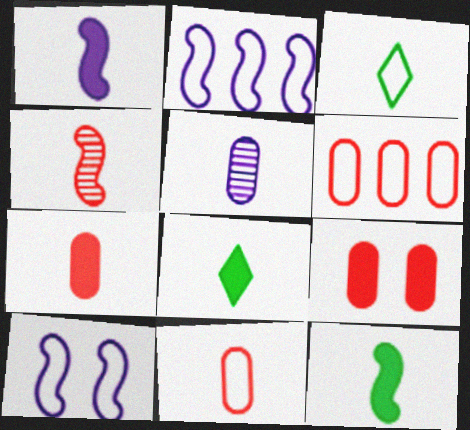[[1, 7, 8], 
[3, 6, 10]]